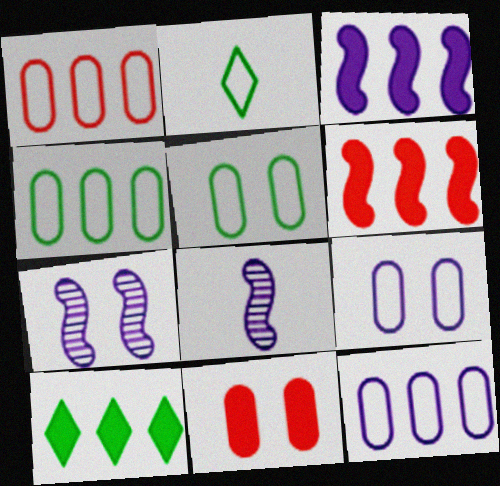[[1, 4, 12]]